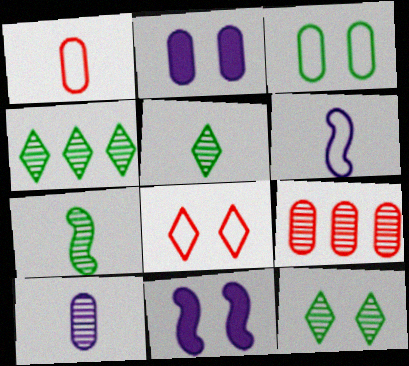[[1, 4, 11], 
[4, 5, 12]]